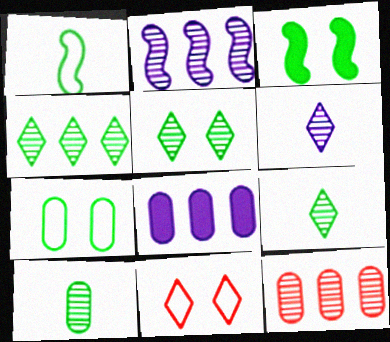[[2, 4, 12], 
[3, 5, 7], 
[4, 5, 9]]